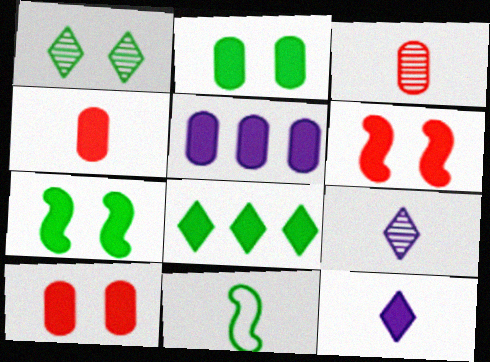[[2, 4, 5], 
[3, 11, 12], 
[4, 9, 11]]